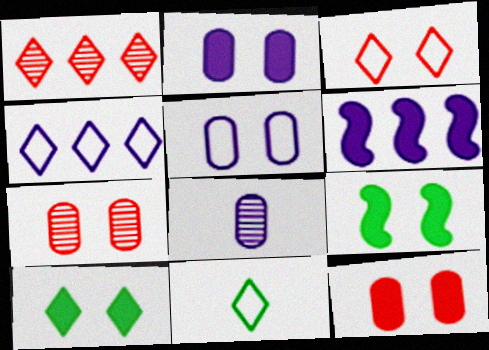[[3, 4, 11], 
[6, 7, 11]]